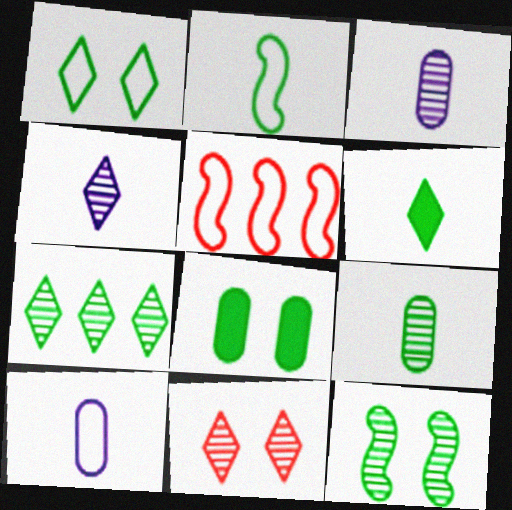[[1, 5, 10], 
[1, 6, 7], 
[1, 8, 12], 
[2, 6, 9], 
[2, 7, 8], 
[4, 5, 8], 
[4, 7, 11], 
[7, 9, 12]]